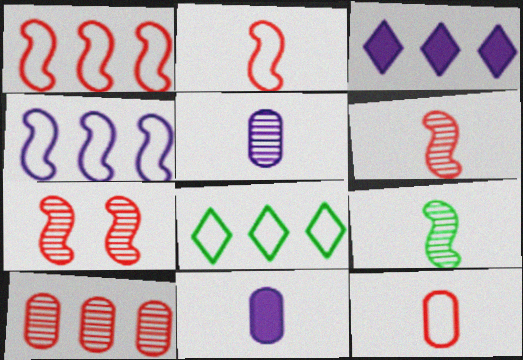[[7, 8, 11]]